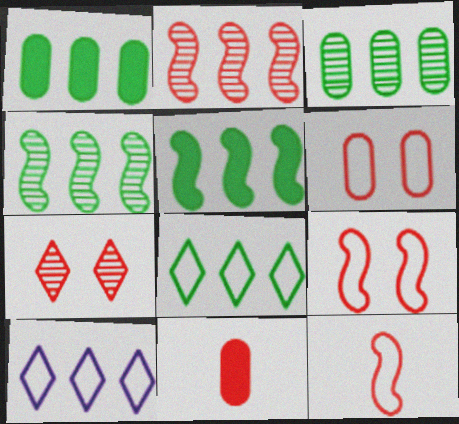[[1, 2, 10], 
[1, 4, 8], 
[3, 5, 8]]